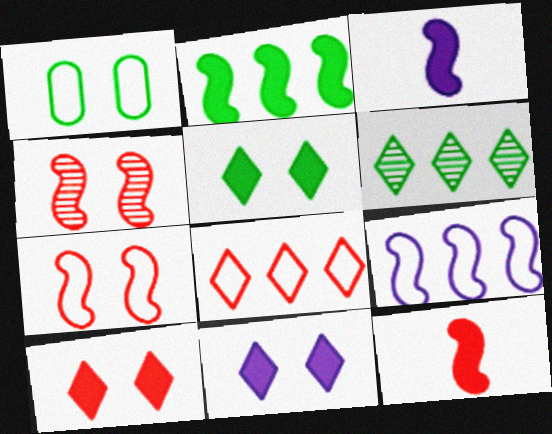[[1, 4, 11], 
[5, 10, 11]]